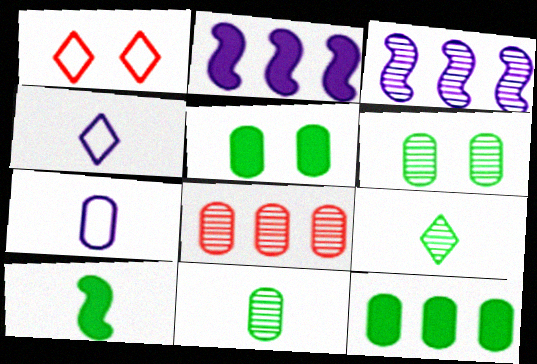[[1, 2, 11], 
[5, 7, 8]]